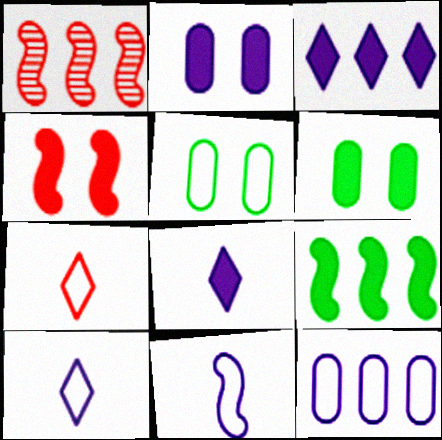[[1, 5, 8], 
[1, 6, 10]]